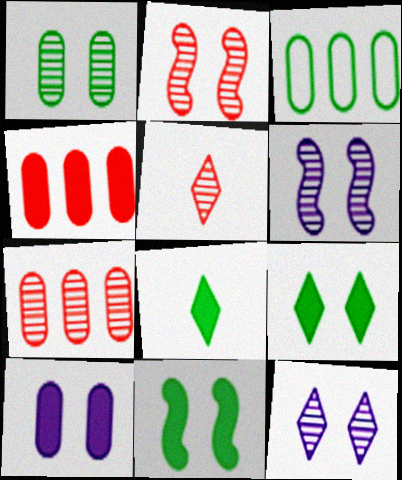[[1, 2, 12], 
[2, 5, 7]]